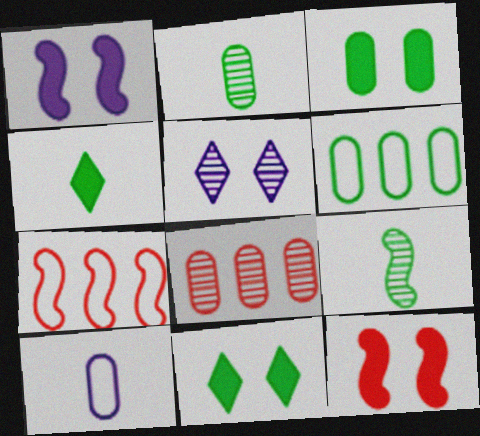[[1, 7, 9], 
[2, 3, 6], 
[3, 8, 10], 
[5, 8, 9], 
[6, 9, 11]]